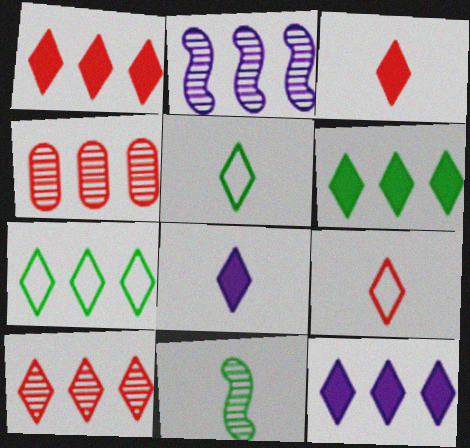[[1, 6, 12], 
[7, 10, 12]]